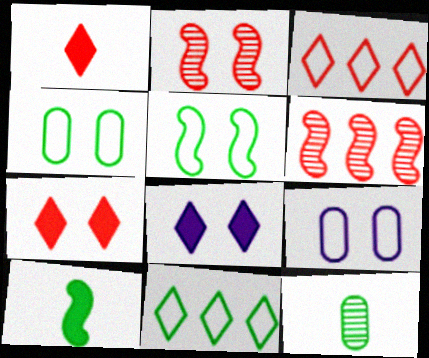[[2, 4, 8]]